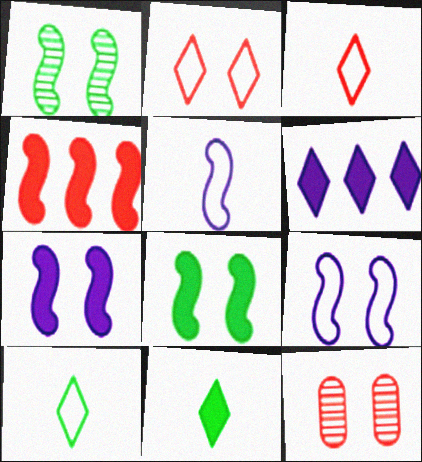[[1, 4, 5], 
[3, 4, 12]]